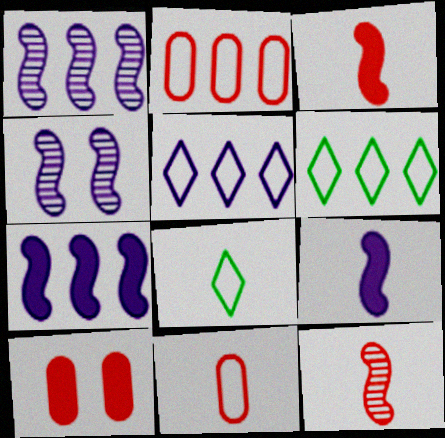[[1, 8, 10]]